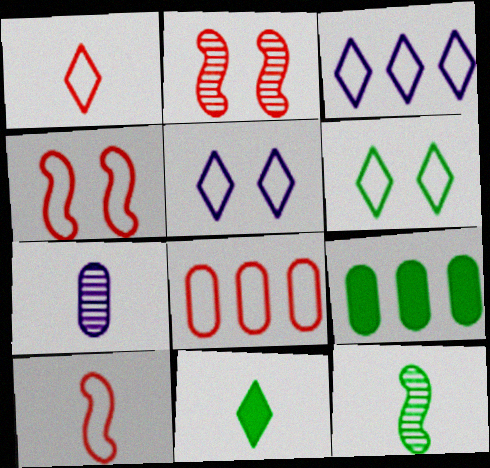[[1, 3, 6], 
[1, 4, 8], 
[6, 9, 12], 
[7, 10, 11]]